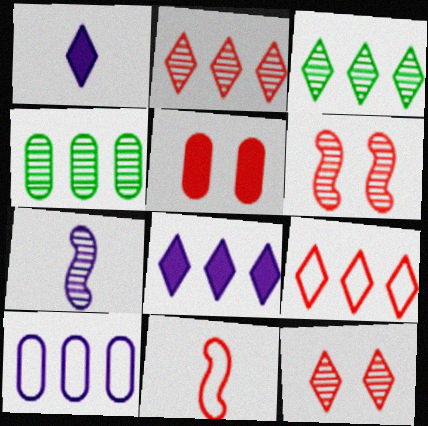[[2, 5, 11], 
[3, 8, 9], 
[4, 7, 12]]